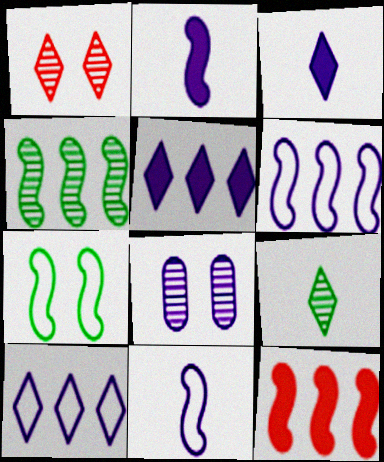[[2, 8, 10], 
[3, 6, 8], 
[4, 6, 12], 
[5, 8, 11]]